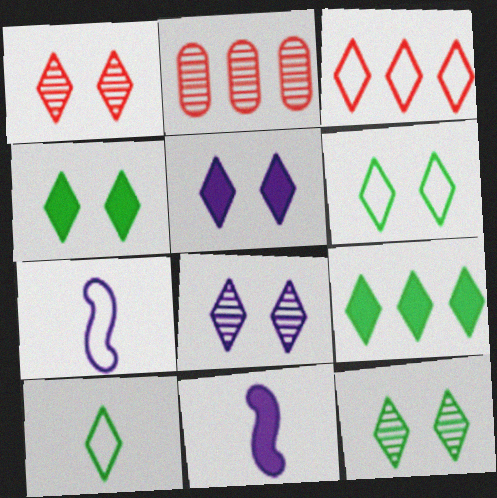[[1, 5, 6], 
[1, 8, 12], 
[2, 4, 7], 
[2, 6, 11], 
[4, 6, 12], 
[9, 10, 12]]